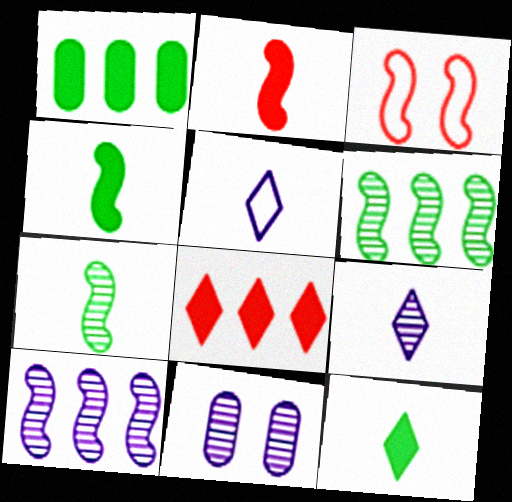[[1, 3, 9], 
[3, 4, 10], 
[9, 10, 11]]